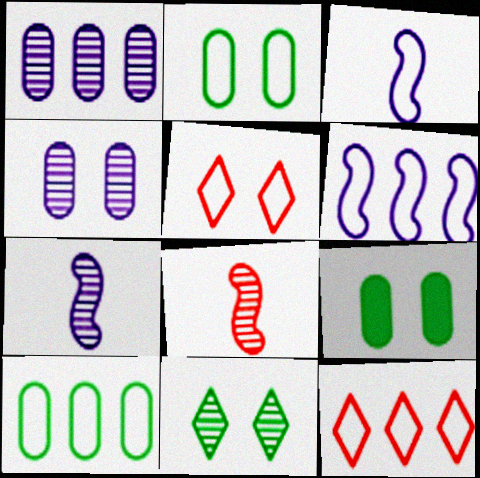[[1, 8, 11], 
[2, 3, 12], 
[3, 5, 10], 
[6, 10, 12], 
[7, 9, 12]]